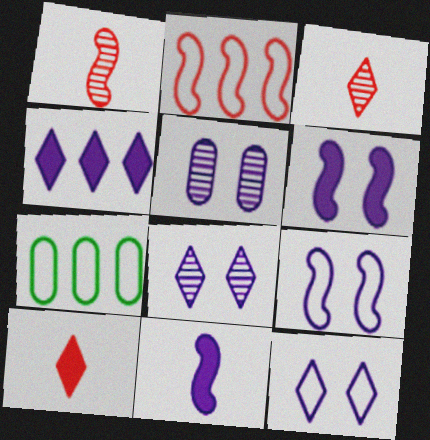[[3, 6, 7], 
[5, 6, 12]]